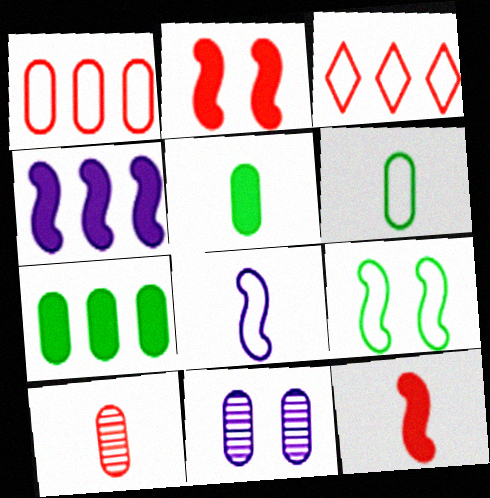[[1, 5, 11], 
[2, 3, 10]]